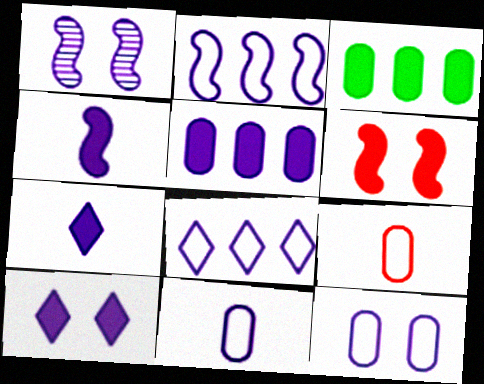[[1, 2, 4], 
[1, 10, 12], 
[3, 6, 7], 
[4, 5, 10]]